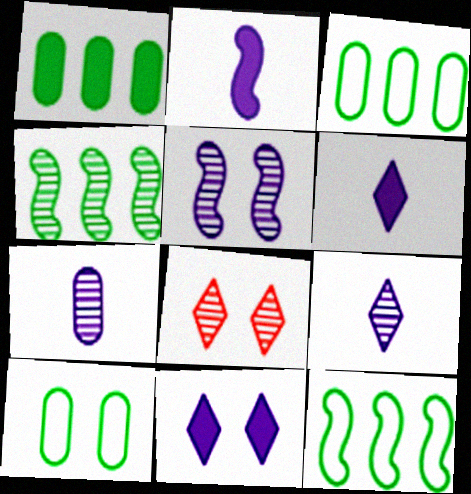[[2, 3, 8], 
[4, 7, 8]]